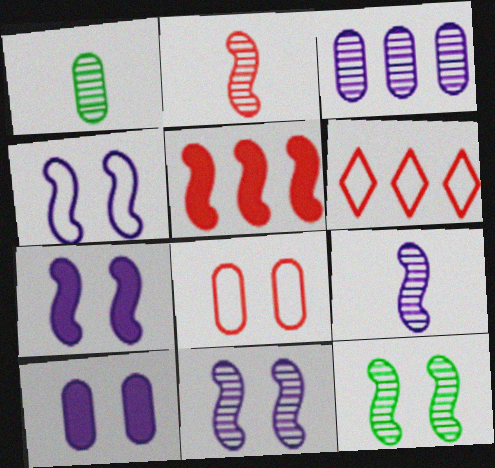[[1, 6, 7], 
[4, 7, 11]]